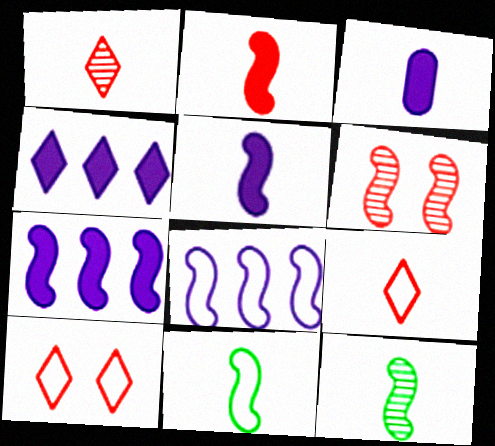[[1, 3, 11], 
[3, 9, 12], 
[6, 7, 11]]